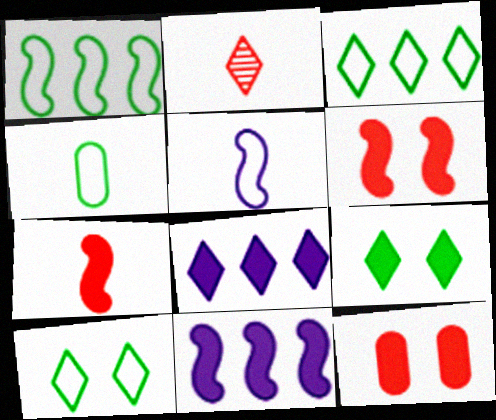[[1, 4, 10], 
[2, 8, 10]]